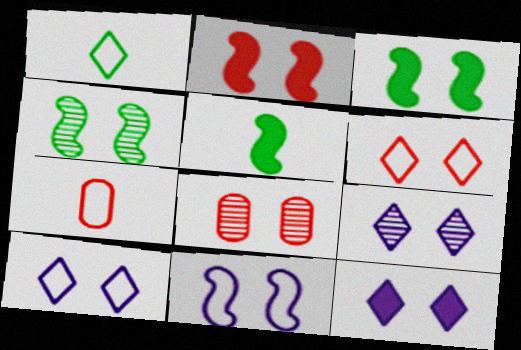[[2, 4, 11], 
[2, 6, 8], 
[3, 8, 10], 
[4, 8, 9], 
[9, 10, 12]]